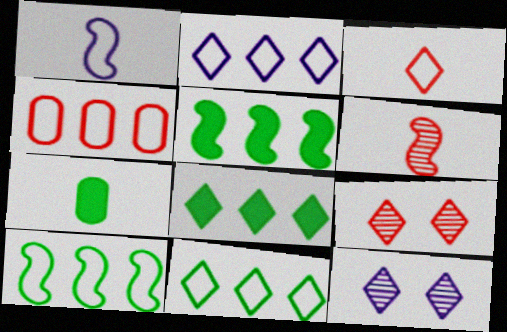[[2, 4, 10], 
[3, 8, 12]]